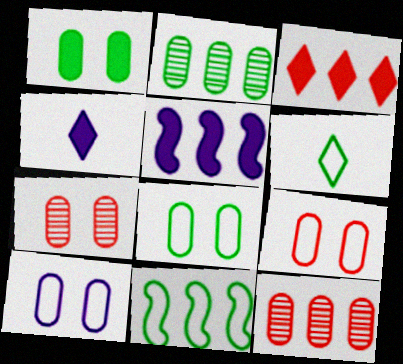[[1, 7, 10], 
[4, 7, 11], 
[5, 6, 7], 
[6, 8, 11], 
[8, 9, 10]]